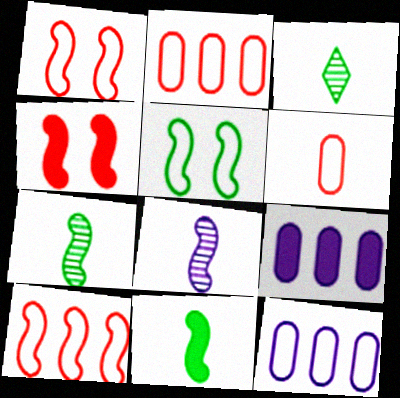[[1, 3, 9], 
[3, 4, 12]]